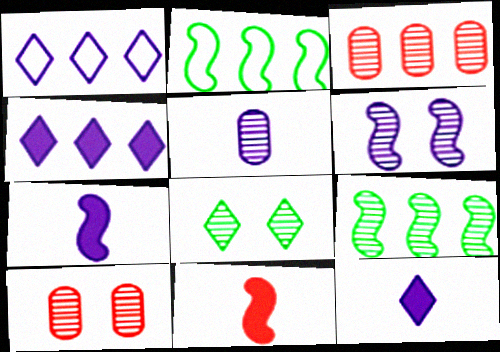[[2, 3, 4], 
[2, 6, 11], 
[2, 10, 12], 
[6, 8, 10]]